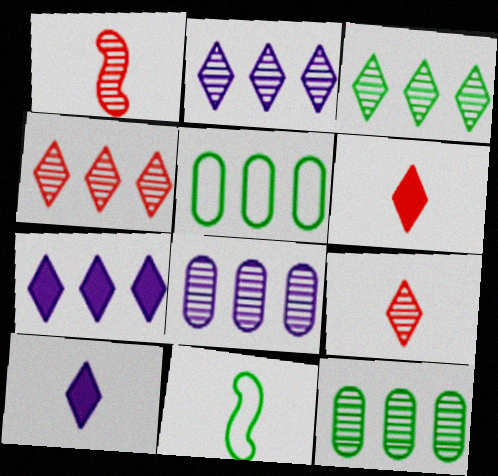[[2, 3, 4]]